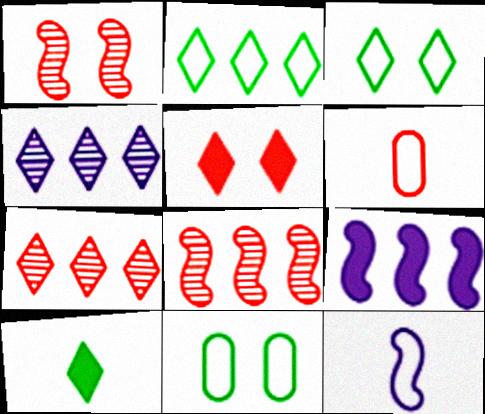[[5, 6, 8]]